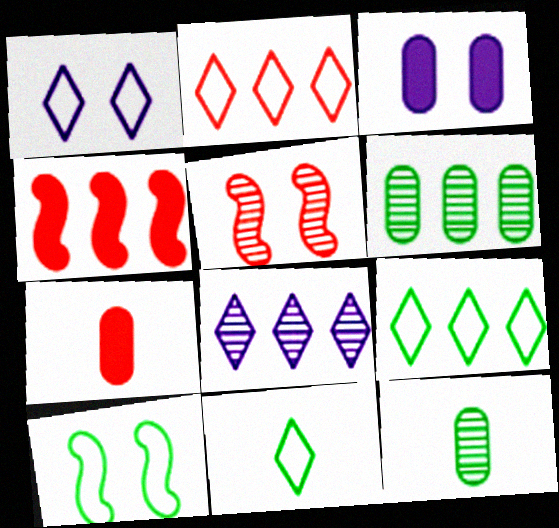[[1, 2, 11], 
[1, 4, 12], 
[2, 5, 7], 
[5, 8, 12], 
[7, 8, 10]]